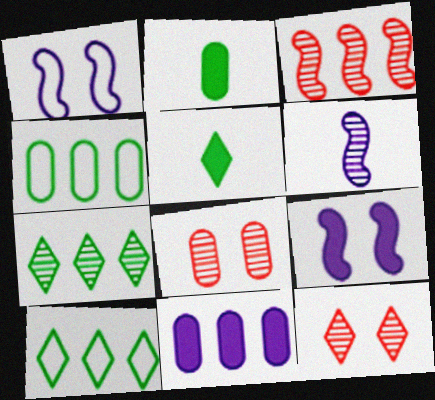[[3, 10, 11], 
[6, 7, 8]]